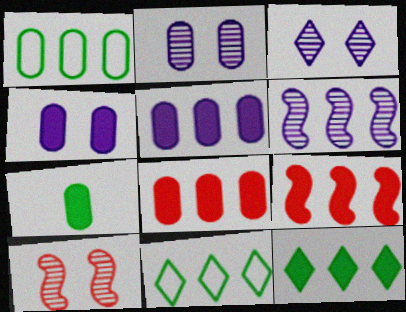[[4, 7, 8], 
[5, 9, 12], 
[6, 8, 11]]